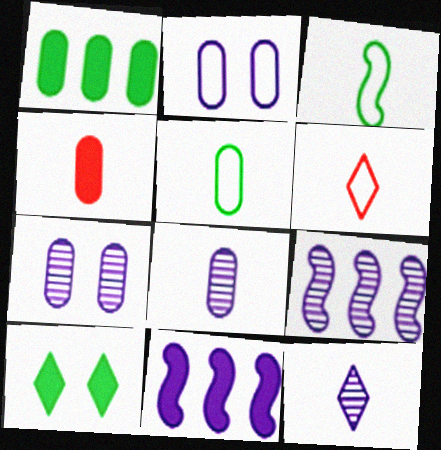[[2, 11, 12], 
[3, 4, 12], 
[4, 5, 8], 
[4, 10, 11], 
[7, 9, 12]]